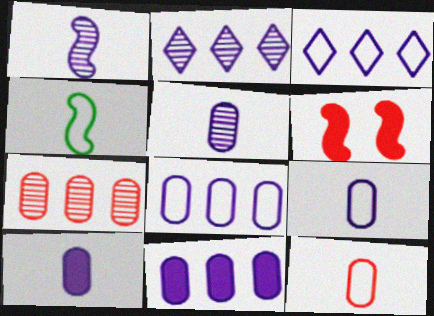[[5, 9, 10]]